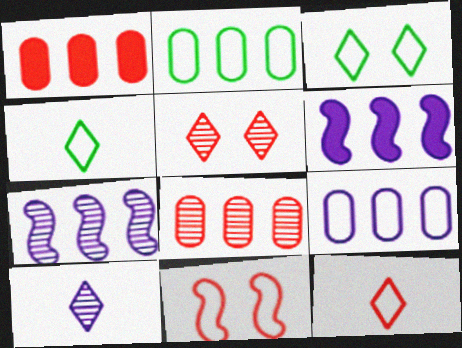[[4, 9, 11]]